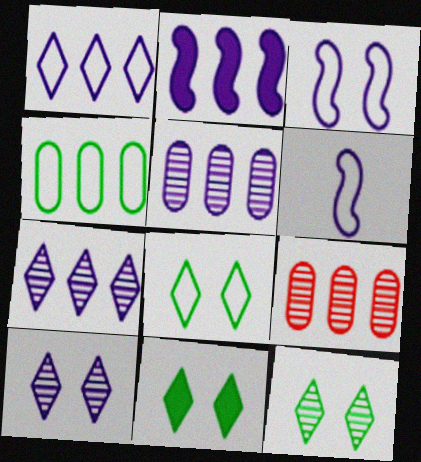[[1, 2, 5], 
[6, 9, 11], 
[8, 11, 12]]